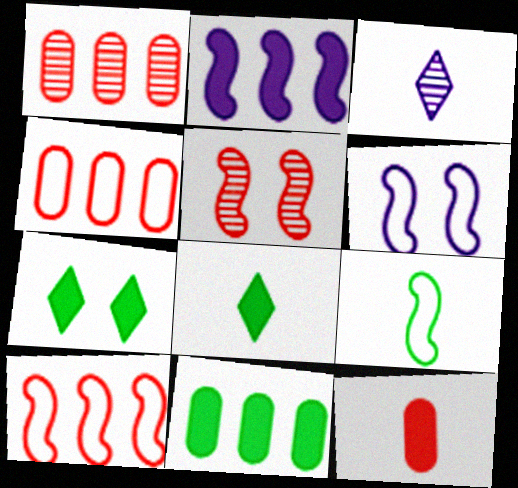[[1, 6, 8], 
[2, 5, 9], 
[2, 7, 12], 
[3, 9, 12], 
[6, 9, 10]]